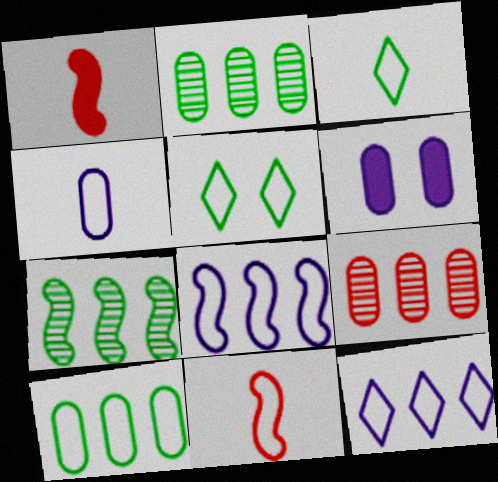[[3, 4, 11]]